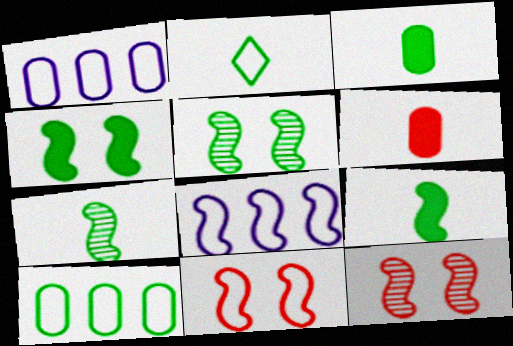[[1, 2, 11], 
[2, 3, 7], 
[8, 9, 12]]